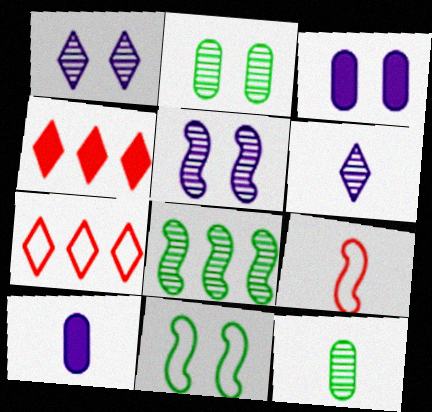[]